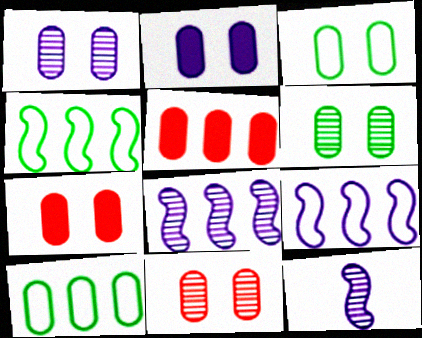[[1, 3, 7], 
[1, 6, 11], 
[2, 3, 11]]